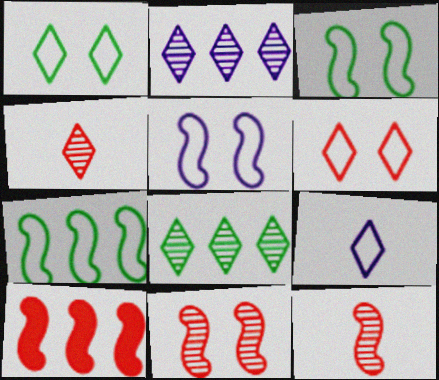[]